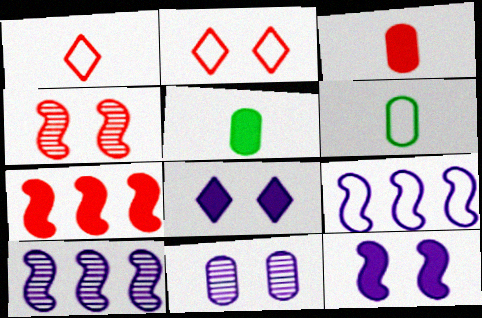[[2, 5, 10], 
[2, 6, 9], 
[5, 7, 8]]